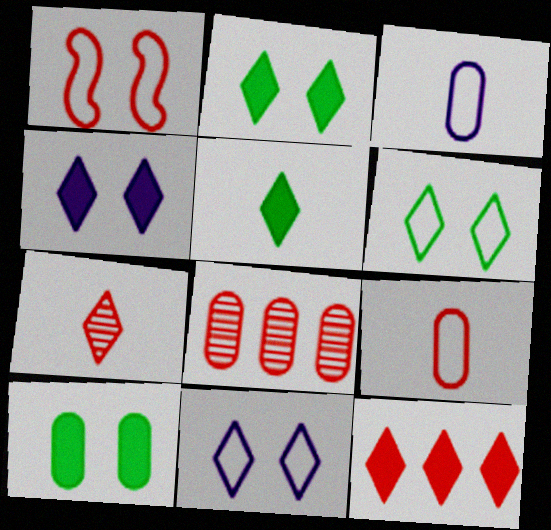[[3, 8, 10], 
[4, 5, 12]]